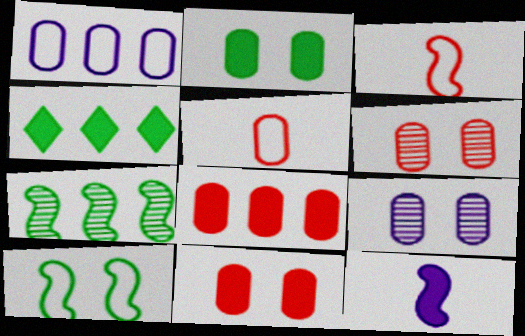[[3, 4, 9], 
[4, 11, 12], 
[5, 6, 8]]